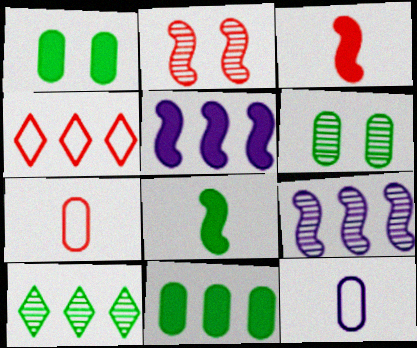[[4, 9, 11]]